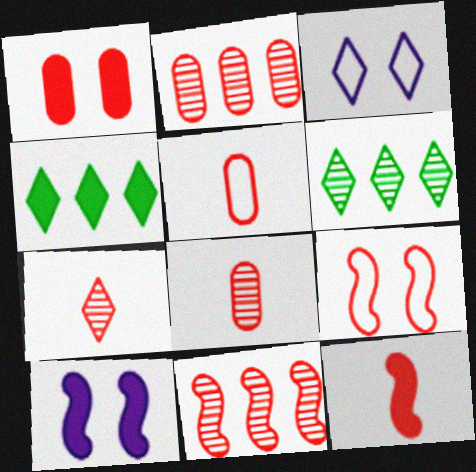[[1, 2, 5], 
[3, 4, 7], 
[5, 6, 10], 
[5, 7, 12], 
[9, 11, 12]]